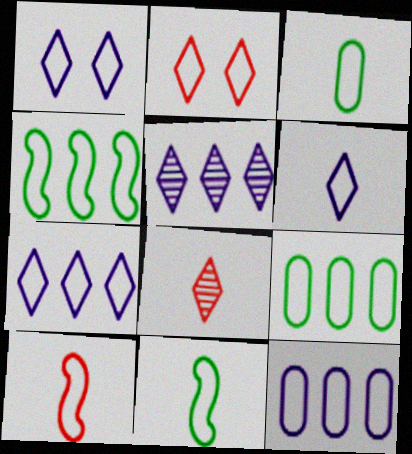[[1, 6, 7], 
[1, 9, 10], 
[2, 11, 12], 
[3, 6, 10]]